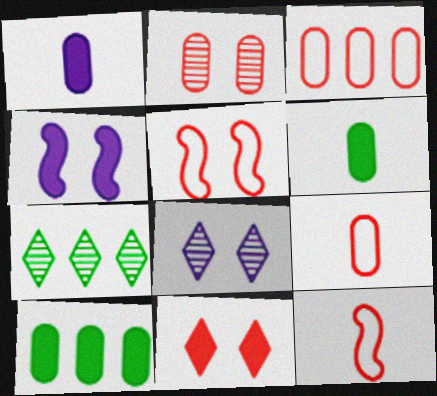[[1, 5, 7], 
[2, 5, 11], 
[4, 7, 9], 
[8, 10, 12]]